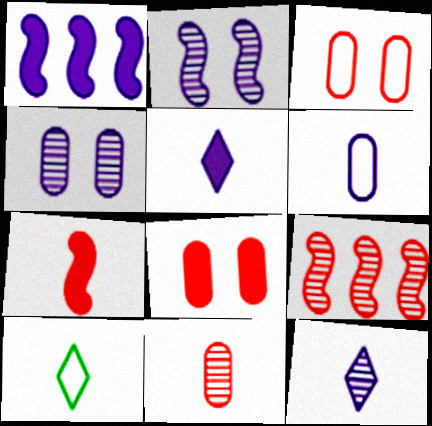[]